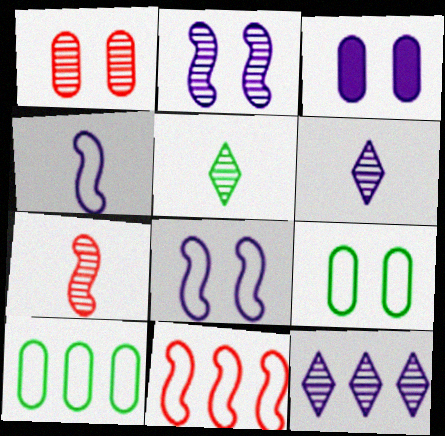[[1, 3, 9], 
[3, 4, 12], 
[3, 5, 11]]